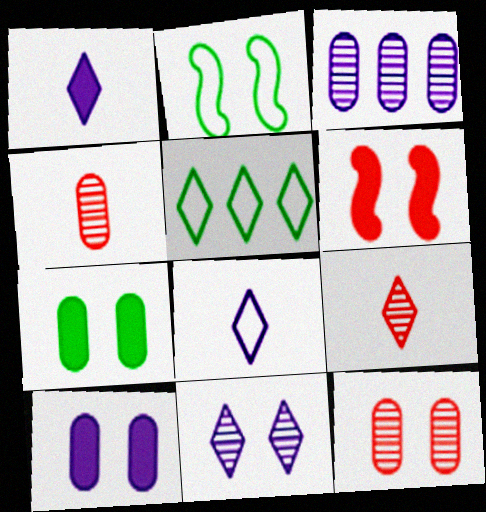[]